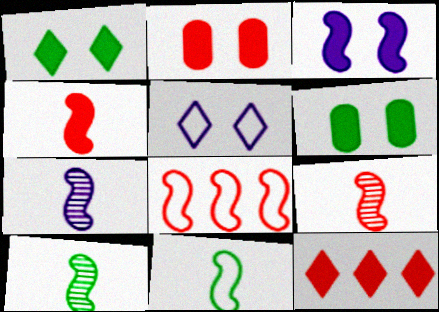[[1, 2, 3], 
[2, 4, 12], 
[3, 8, 10], 
[4, 7, 11], 
[7, 9, 10]]